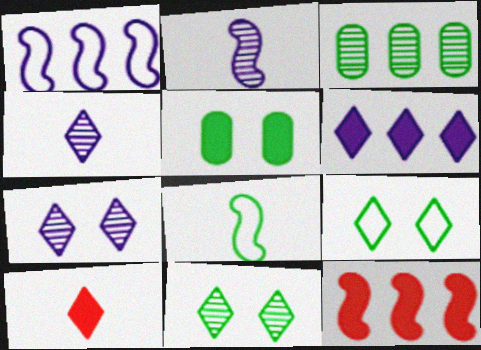[]